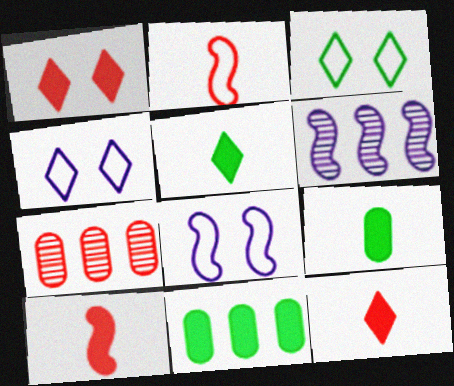[[1, 2, 7], 
[5, 7, 8]]